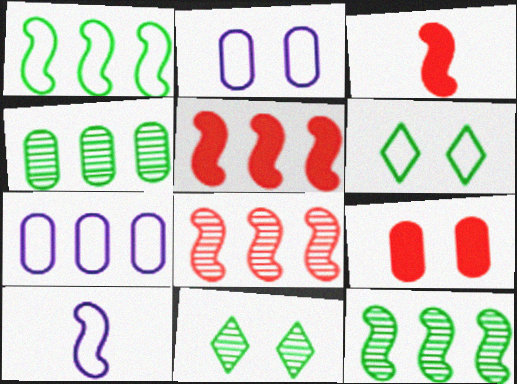[[3, 7, 11]]